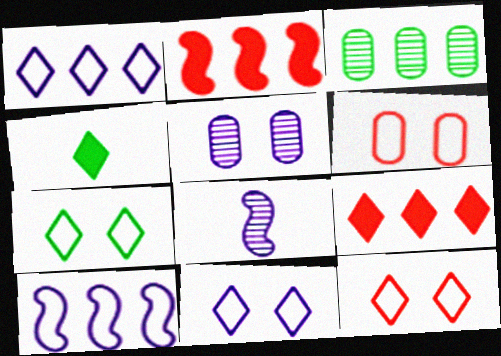[[1, 2, 3], 
[3, 9, 10], 
[7, 11, 12]]